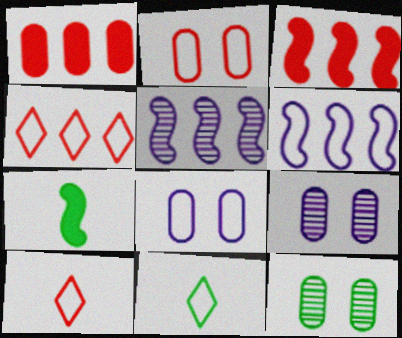[[2, 6, 11], 
[3, 9, 11], 
[4, 7, 9]]